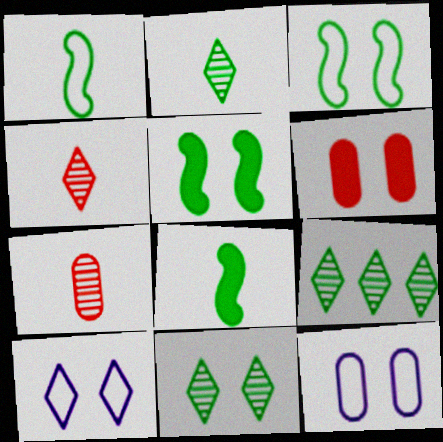[[2, 9, 11]]